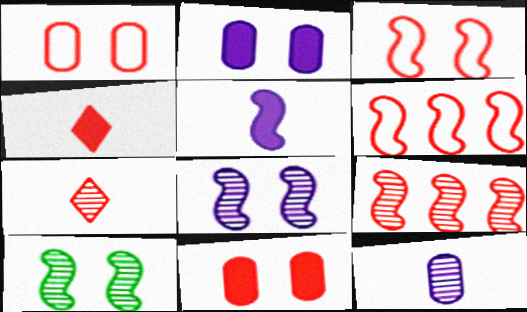[[1, 4, 9], 
[5, 6, 10], 
[6, 7, 11]]